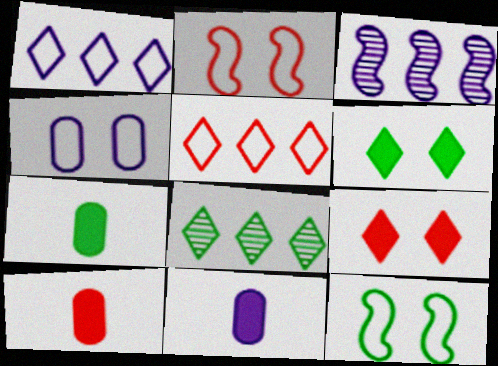[[2, 8, 11], 
[7, 8, 12], 
[7, 10, 11]]